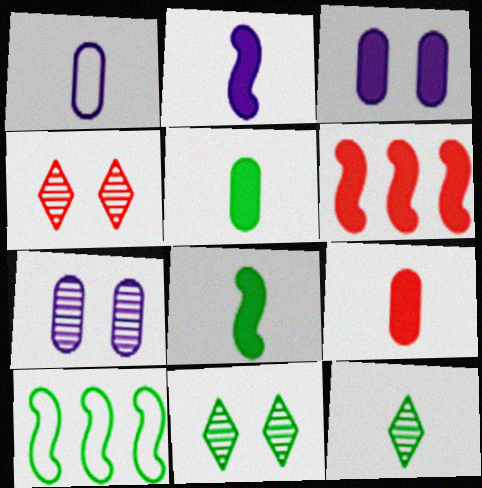[[1, 6, 11], 
[5, 10, 11]]